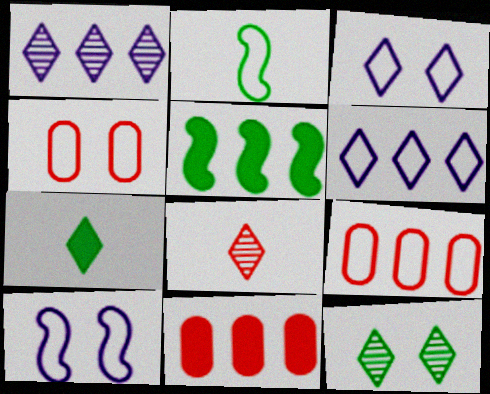[[1, 5, 9], 
[1, 8, 12], 
[2, 3, 9], 
[2, 4, 6]]